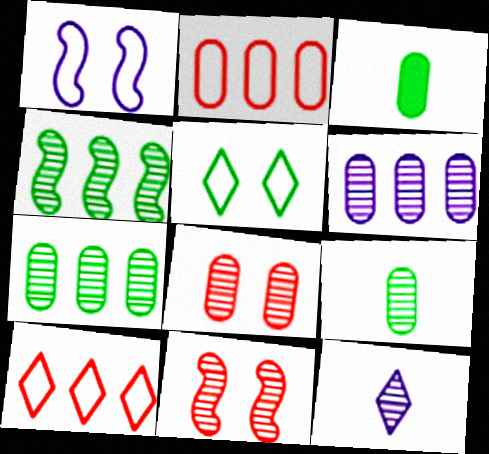[[3, 4, 5], 
[4, 8, 12], 
[6, 8, 9], 
[7, 11, 12]]